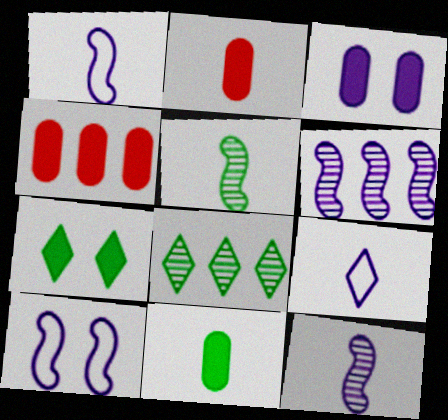[[2, 5, 9], 
[2, 8, 10], 
[3, 4, 11], 
[3, 6, 9]]